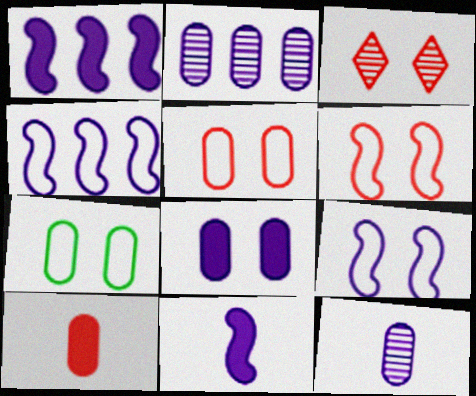[[2, 7, 10]]